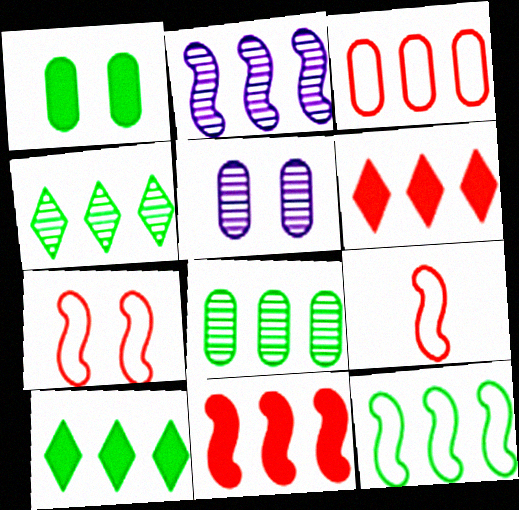[[2, 3, 10], 
[2, 11, 12], 
[5, 9, 10], 
[8, 10, 12]]